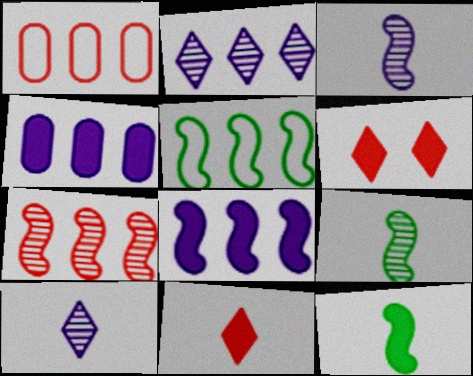[[4, 6, 12], 
[5, 7, 8]]